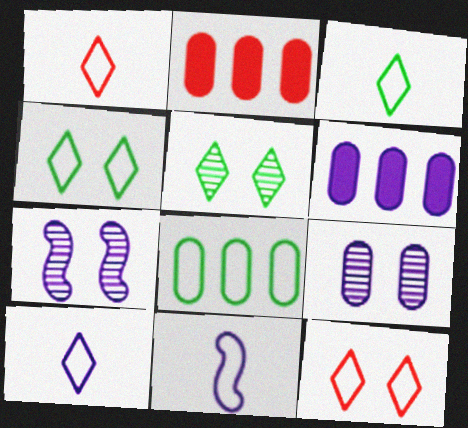[[1, 3, 10], 
[2, 3, 7], 
[2, 5, 11], 
[6, 7, 10], 
[8, 11, 12]]